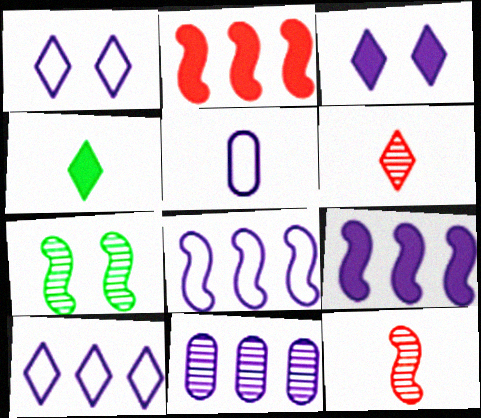[[1, 5, 8], 
[4, 5, 12], 
[6, 7, 11], 
[9, 10, 11]]